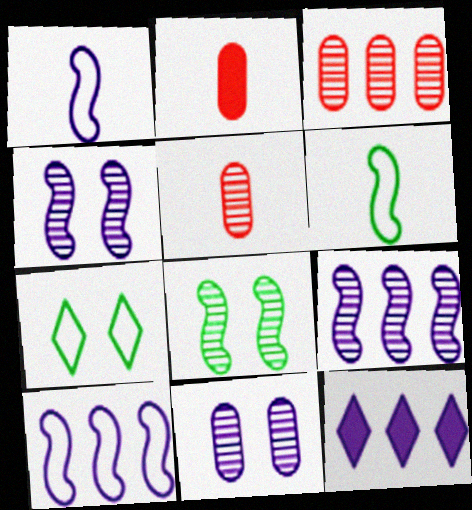[[1, 11, 12], 
[2, 7, 9]]